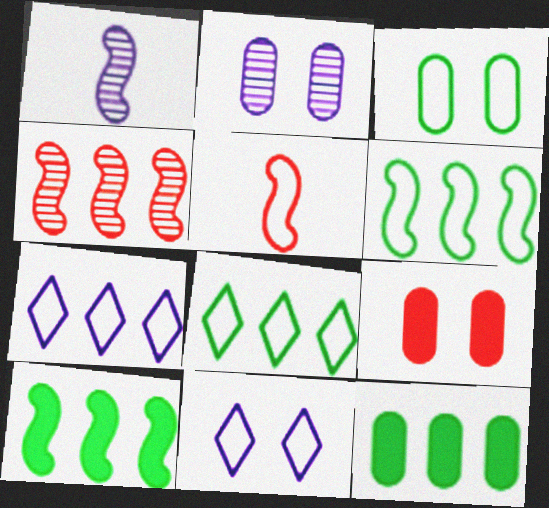[[1, 8, 9], 
[2, 3, 9], 
[3, 5, 7], 
[4, 7, 12]]